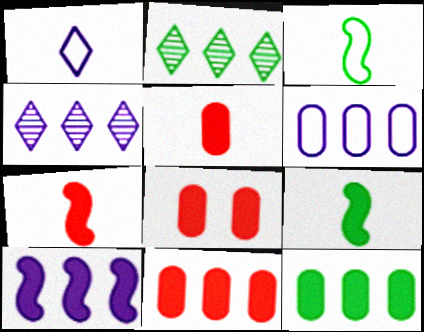[[3, 4, 8], 
[4, 6, 10], 
[5, 8, 11]]